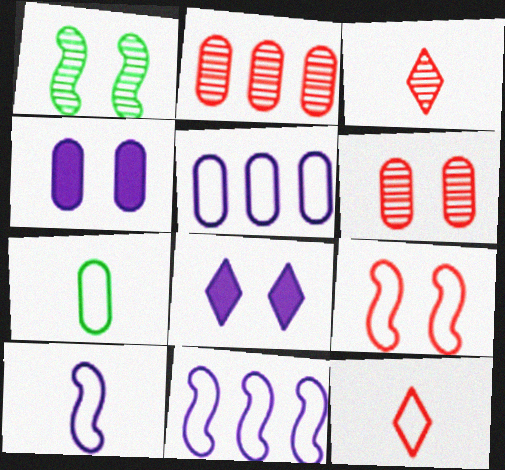[[2, 4, 7], 
[7, 10, 12]]